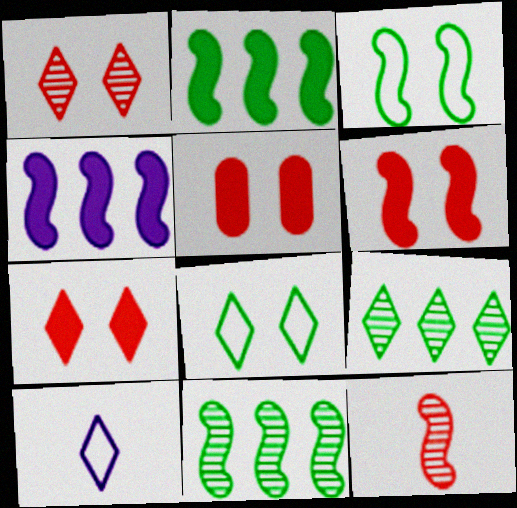[[3, 4, 12], 
[5, 6, 7], 
[5, 10, 11], 
[7, 9, 10]]